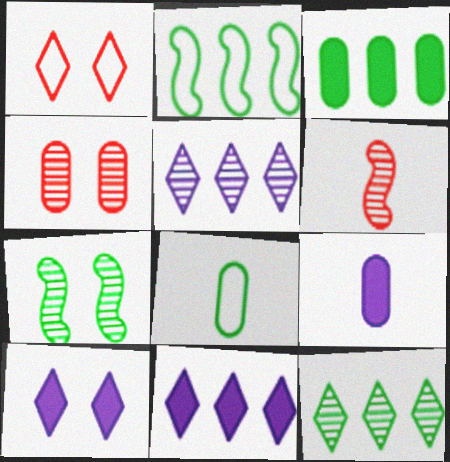[[2, 3, 12]]